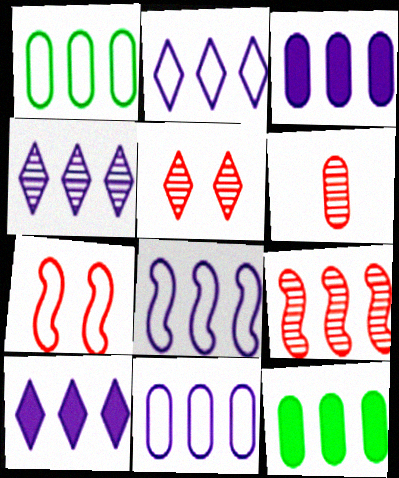[[1, 9, 10], 
[2, 4, 10], 
[2, 8, 11], 
[2, 9, 12], 
[3, 4, 8], 
[5, 6, 9]]